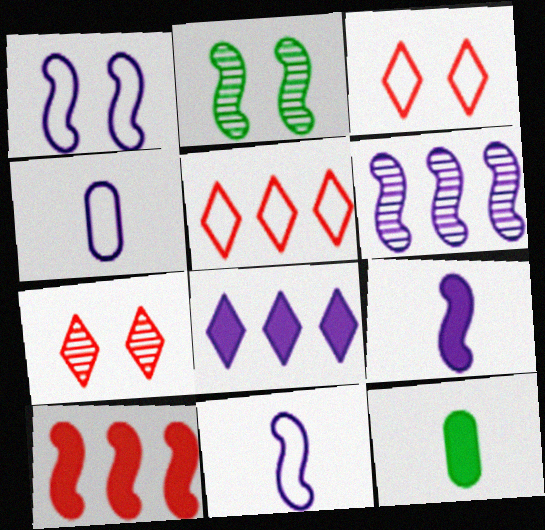[[1, 6, 9], 
[2, 10, 11], 
[3, 6, 12]]